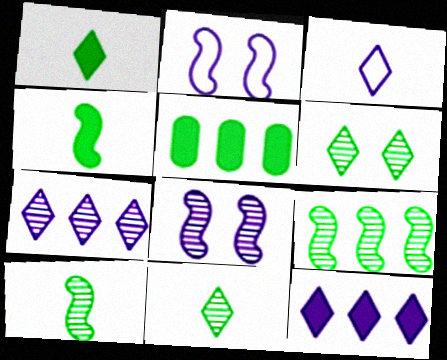[]